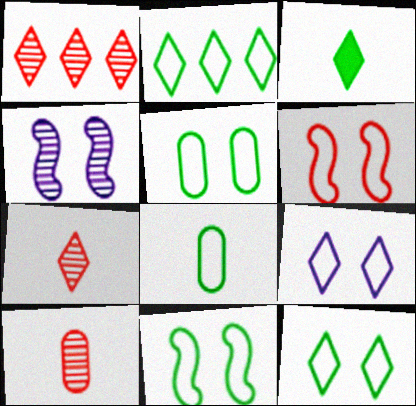[[1, 3, 9], 
[2, 8, 11], 
[5, 6, 9], 
[5, 11, 12]]